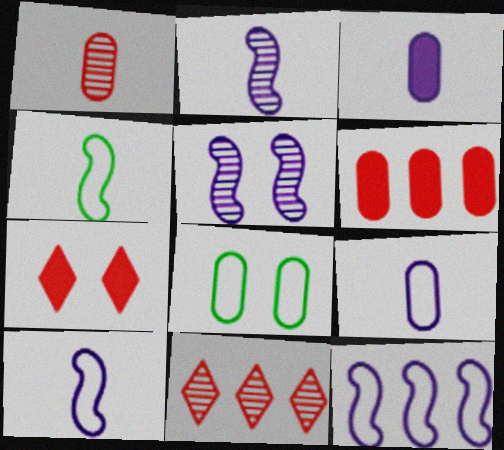[[5, 7, 8]]